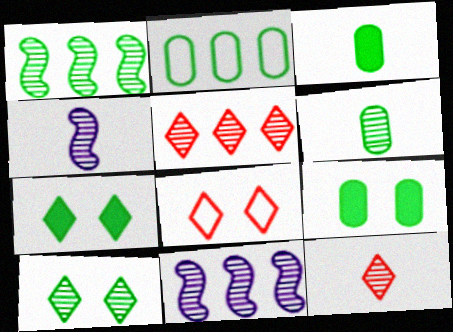[[1, 6, 10], 
[2, 6, 9], 
[3, 8, 11], 
[4, 6, 12]]